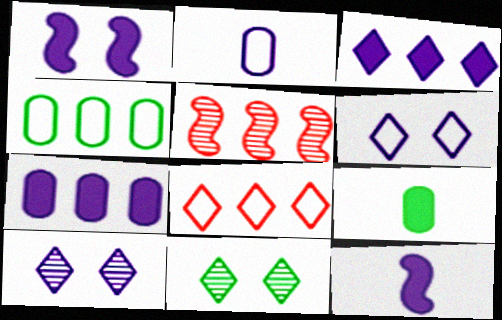[[3, 4, 5], 
[5, 6, 9]]